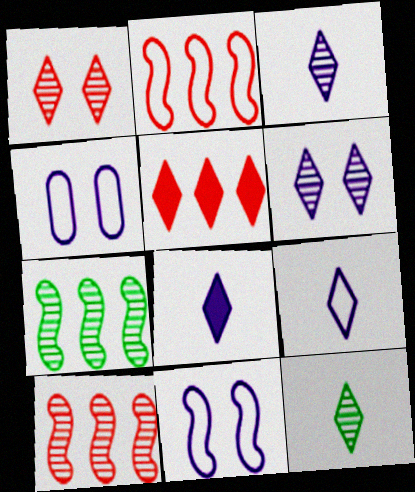[[3, 8, 9]]